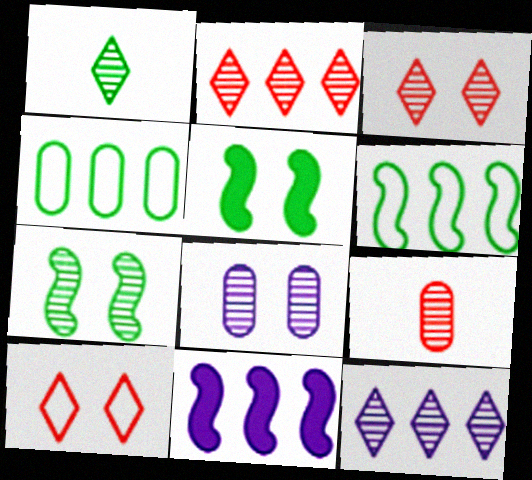[[1, 3, 12], 
[1, 4, 5], 
[2, 4, 11], 
[3, 7, 8], 
[5, 8, 10], 
[7, 9, 12]]